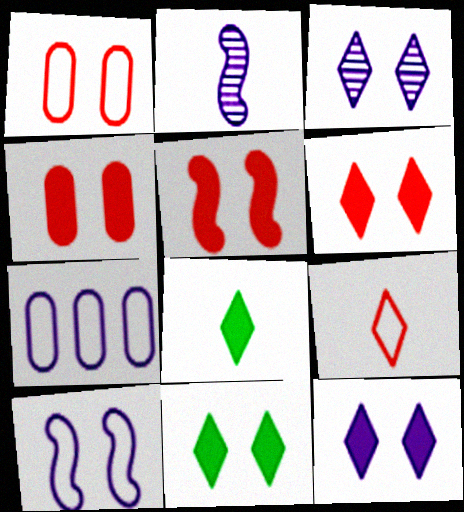[[2, 7, 12], 
[4, 5, 6], 
[6, 11, 12]]